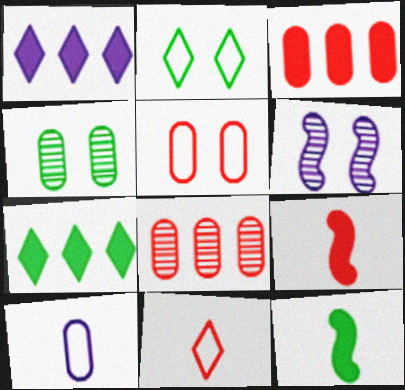[[1, 6, 10], 
[3, 4, 10]]